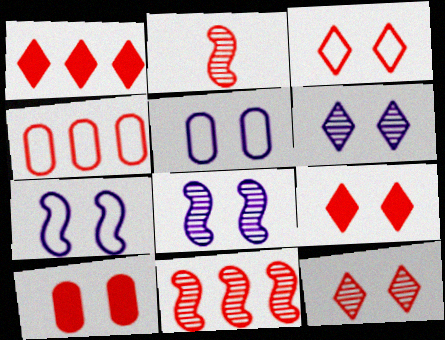[[1, 4, 11], 
[2, 4, 9], 
[3, 9, 12]]